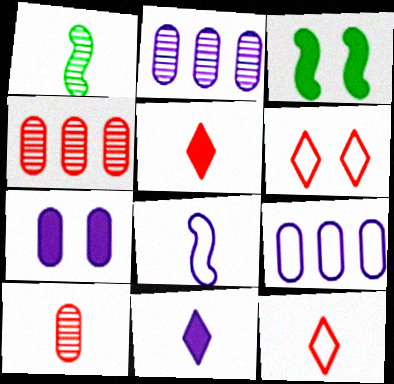[[2, 3, 12]]